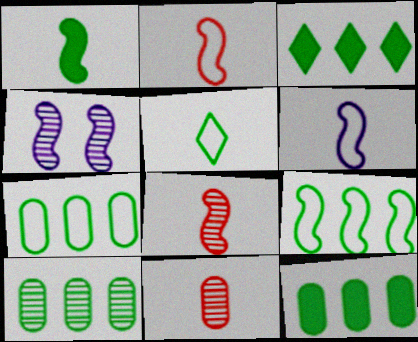[[1, 6, 8], 
[3, 9, 10], 
[7, 10, 12]]